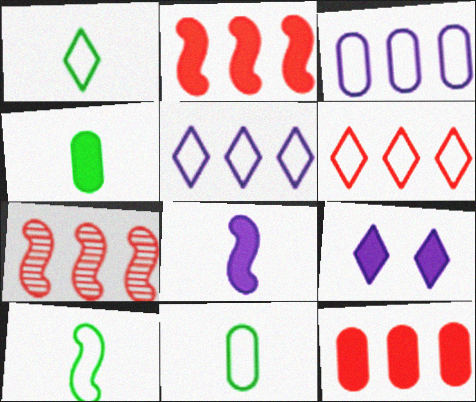[[1, 10, 11], 
[2, 4, 9], 
[6, 7, 12], 
[7, 9, 11]]